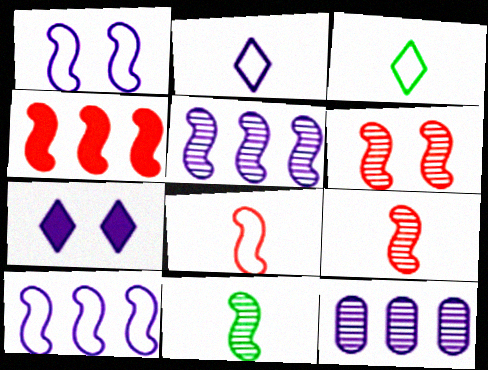[[1, 4, 11], 
[4, 6, 8], 
[5, 6, 11]]